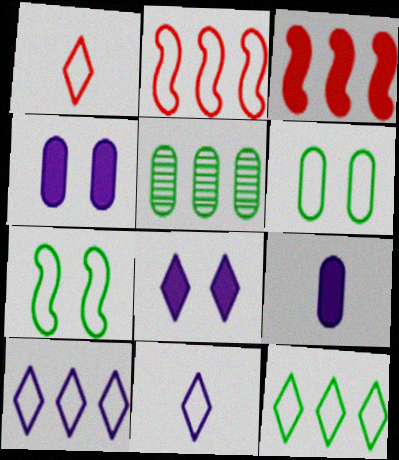[[2, 6, 11], 
[3, 5, 10]]